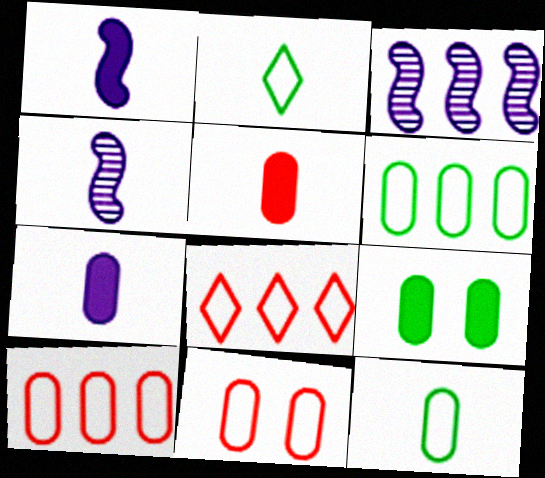[[2, 4, 5], 
[4, 8, 9]]